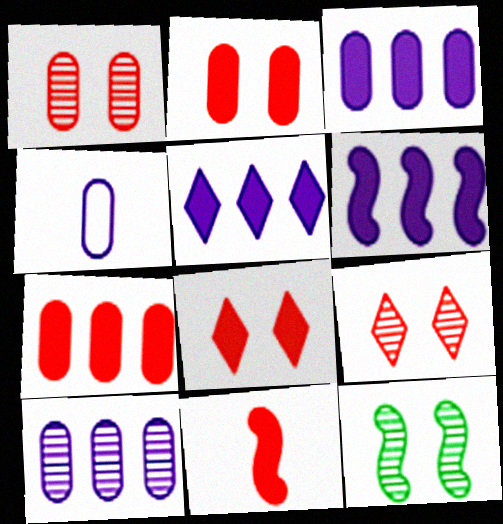[[3, 5, 6], 
[7, 8, 11]]